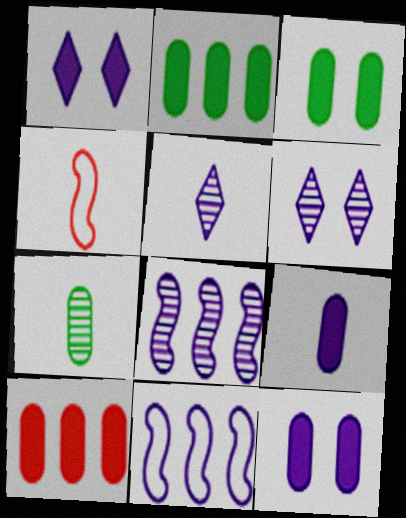[[2, 4, 6], 
[3, 9, 10], 
[5, 11, 12], 
[6, 9, 11]]